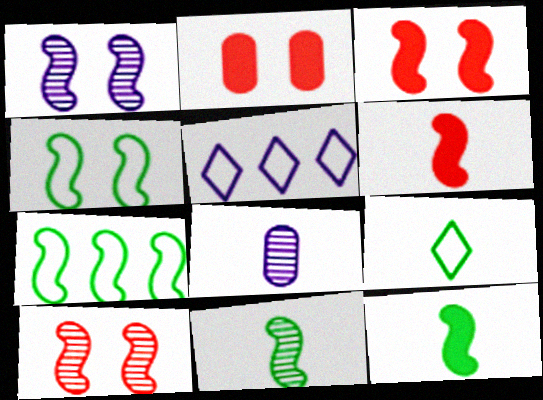[[1, 3, 4], 
[1, 6, 7], 
[2, 5, 11], 
[6, 8, 9]]